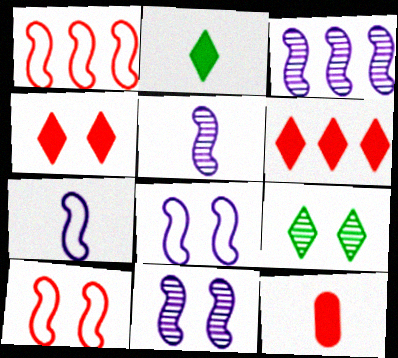[[3, 5, 11]]